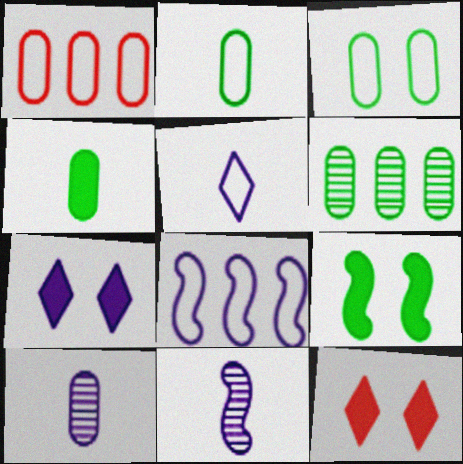[[3, 4, 6], 
[7, 8, 10]]